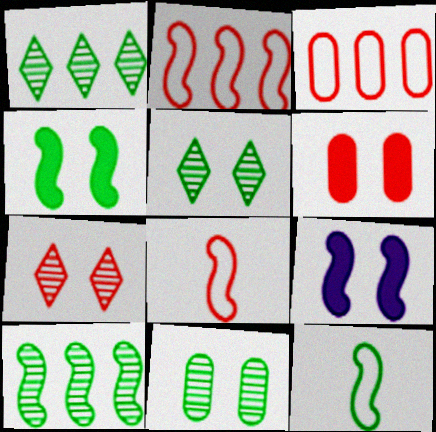[[4, 10, 12], 
[8, 9, 10]]